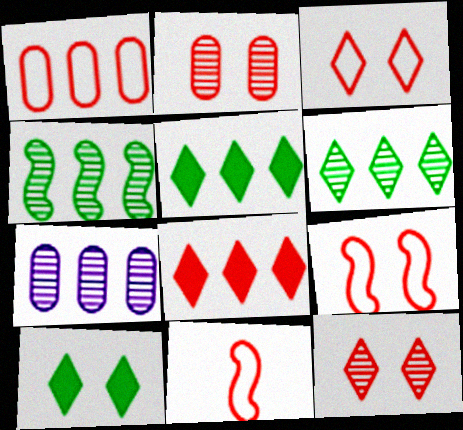[[1, 3, 11], 
[2, 8, 11], 
[7, 10, 11]]